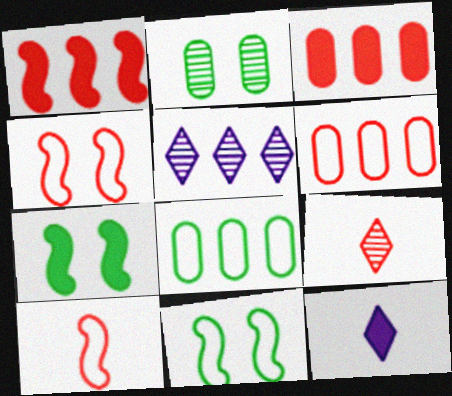[[1, 5, 8], 
[3, 4, 9], 
[3, 7, 12]]